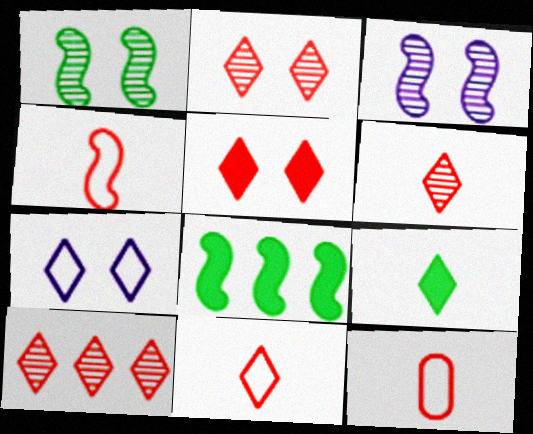[[2, 6, 10], 
[3, 4, 8], 
[4, 11, 12], 
[5, 10, 11], 
[7, 9, 10]]